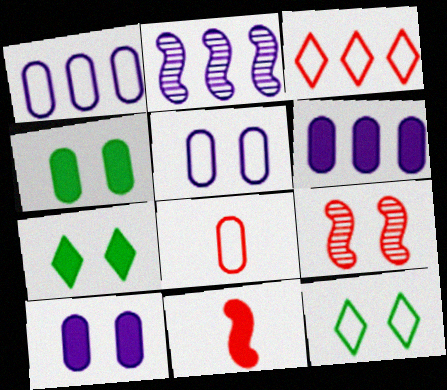[[2, 7, 8], 
[5, 7, 9], 
[6, 7, 11], 
[9, 10, 12]]